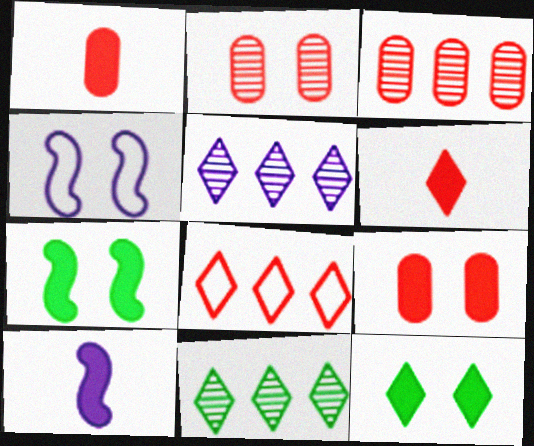[[1, 4, 11], 
[2, 4, 12]]